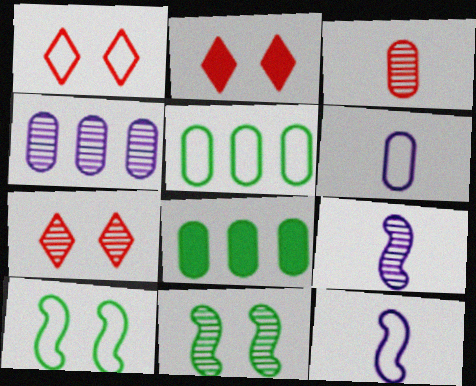[[1, 2, 7], 
[1, 5, 12], 
[1, 8, 9], 
[2, 5, 9], 
[7, 8, 12]]